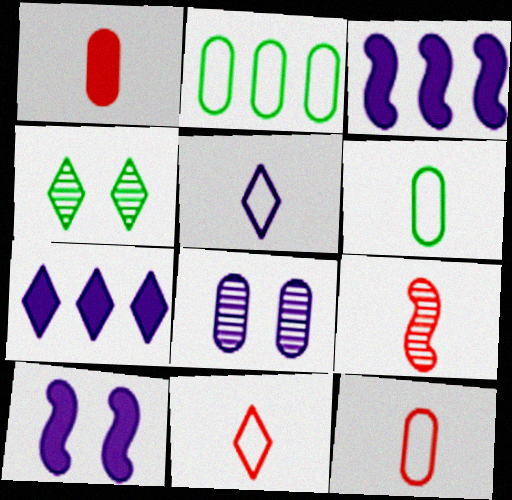[[1, 2, 8], 
[1, 9, 11], 
[3, 4, 12], 
[3, 5, 8], 
[4, 7, 11]]